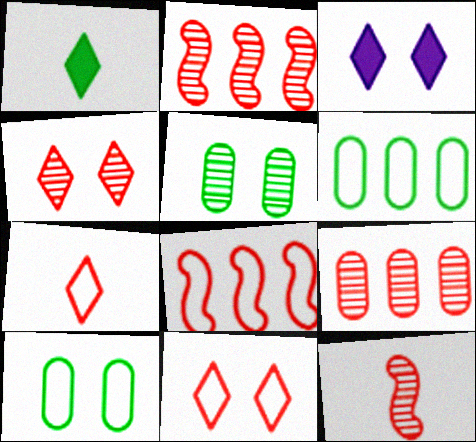[[3, 6, 12], 
[4, 9, 12]]